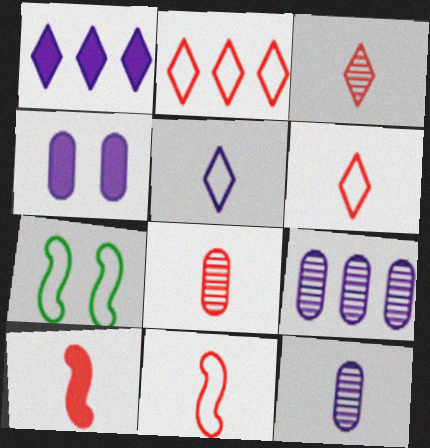[[1, 7, 8], 
[6, 8, 10]]